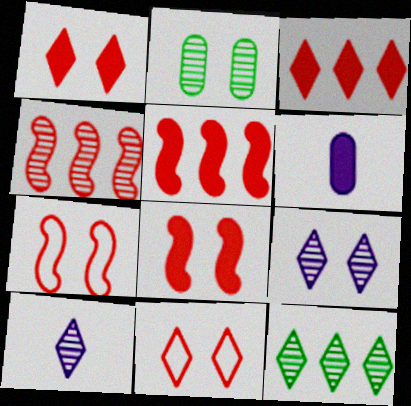[[2, 4, 10], 
[6, 7, 12]]